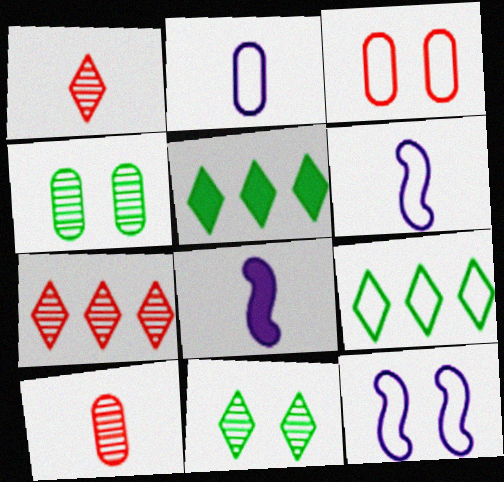[[3, 6, 9], 
[5, 10, 12]]